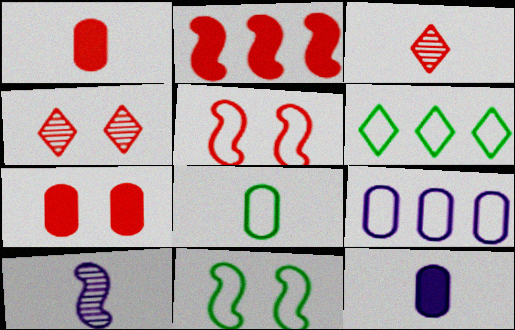[[2, 10, 11], 
[4, 5, 7], 
[6, 7, 10], 
[6, 8, 11]]